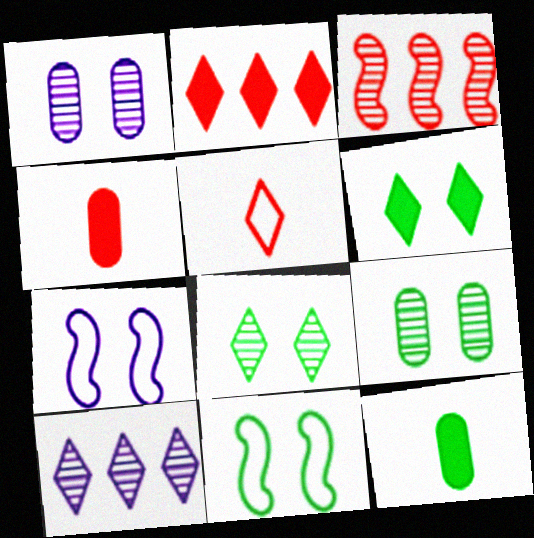[[4, 10, 11], 
[5, 6, 10], 
[6, 9, 11]]